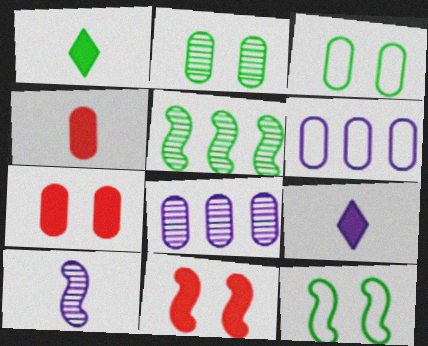[[1, 3, 5], 
[2, 4, 6], 
[3, 4, 8]]